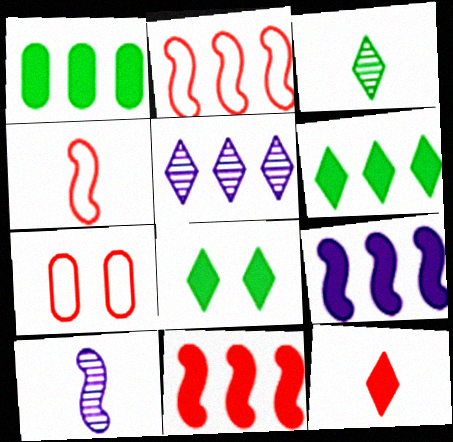[[1, 2, 5], 
[3, 7, 9], 
[6, 7, 10]]